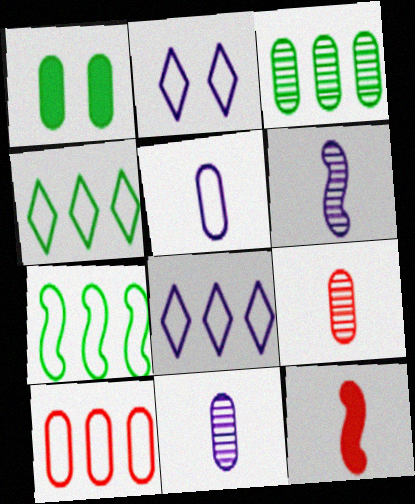[[1, 10, 11], 
[2, 3, 12], 
[7, 8, 10]]